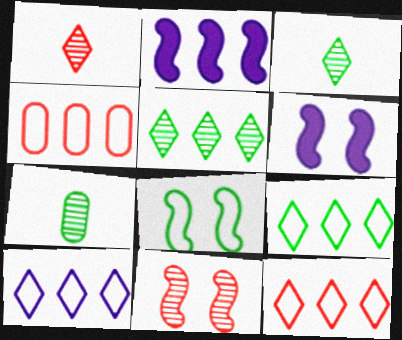[[2, 4, 5], 
[3, 4, 6], 
[6, 7, 12], 
[6, 8, 11], 
[9, 10, 12]]